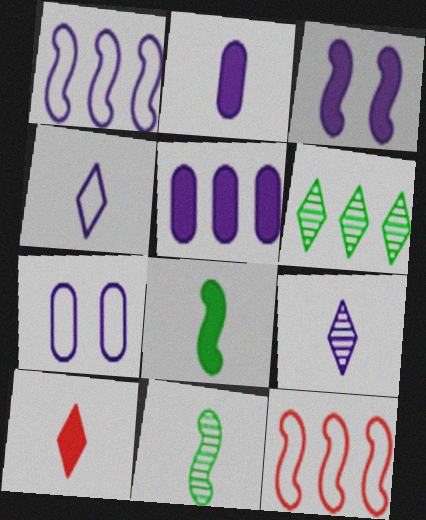[[1, 4, 7], 
[2, 8, 10], 
[3, 11, 12], 
[5, 6, 12]]